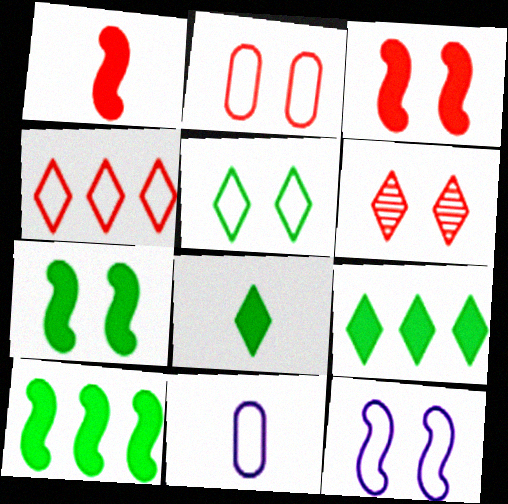[[2, 3, 6], 
[2, 5, 12], 
[6, 10, 11]]